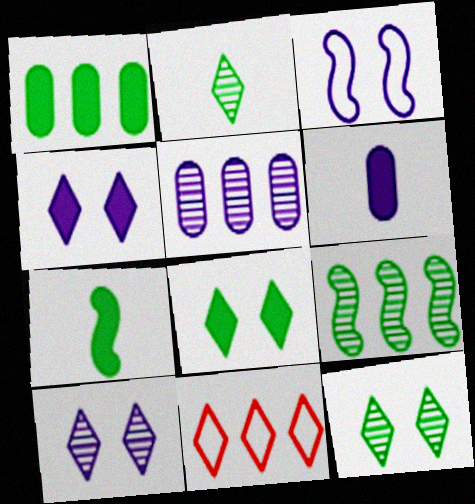[[1, 7, 8], 
[2, 4, 11]]